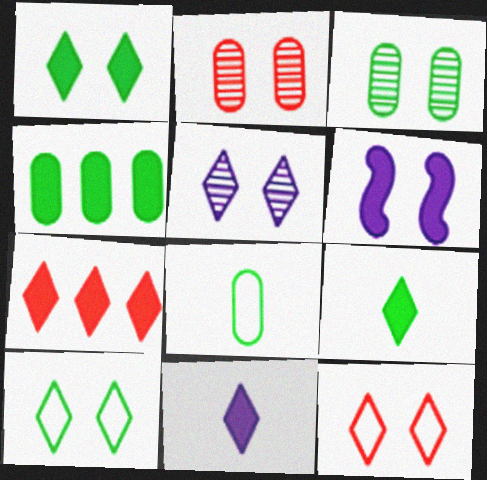[[1, 5, 12], 
[1, 7, 11], 
[2, 6, 10], 
[3, 4, 8], 
[3, 6, 12]]